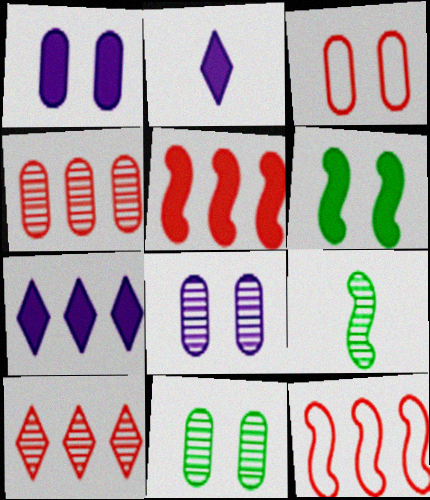[[1, 3, 11], 
[2, 11, 12], 
[3, 7, 9], 
[8, 9, 10]]